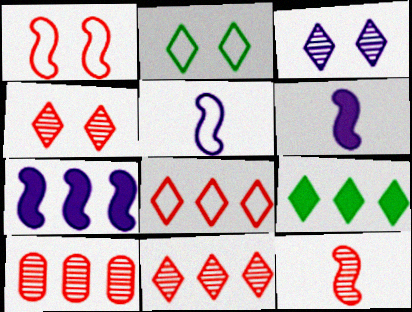[[2, 6, 10], 
[4, 10, 12]]